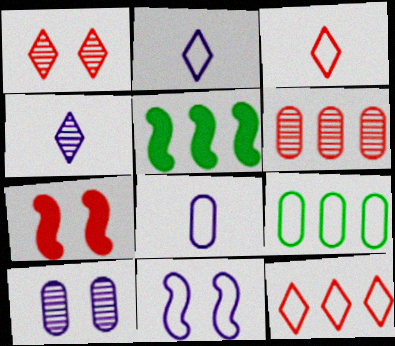[[1, 5, 8], 
[3, 5, 10], 
[3, 6, 7], 
[3, 9, 11], 
[4, 7, 9]]